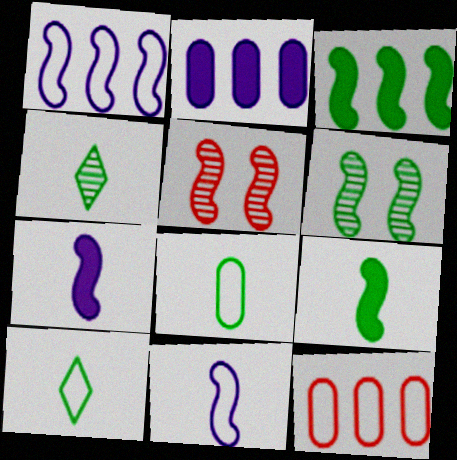[[1, 5, 9], 
[2, 5, 10], 
[3, 5, 11], 
[4, 8, 9]]